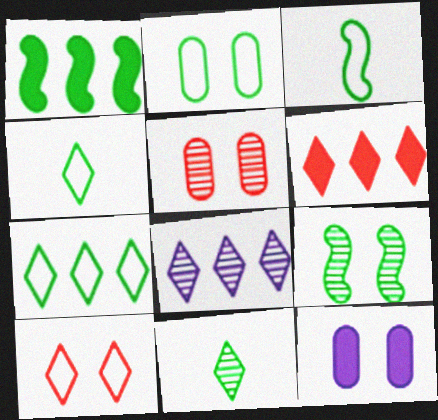[[1, 2, 11], 
[1, 3, 9], 
[2, 3, 7], 
[2, 5, 12], 
[6, 7, 8], 
[9, 10, 12]]